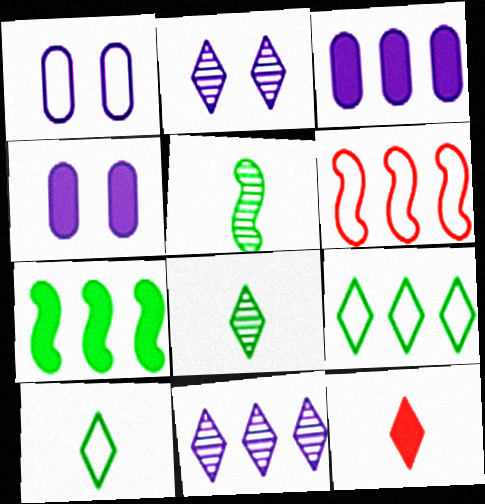[[1, 6, 10], 
[2, 9, 12], 
[4, 6, 8], 
[4, 7, 12]]